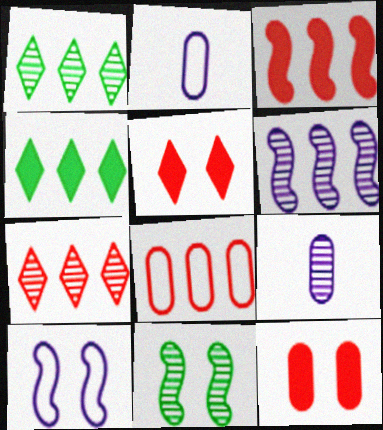[[3, 7, 8], 
[4, 6, 8], 
[7, 9, 11]]